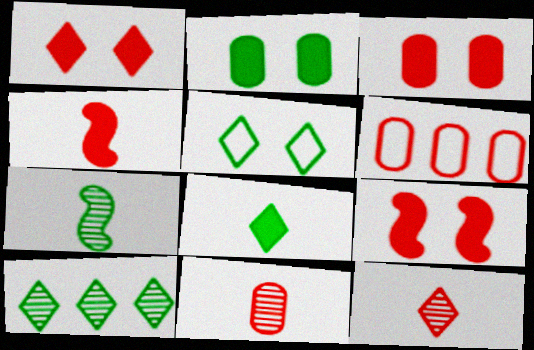[[1, 3, 9], 
[3, 6, 11], 
[5, 8, 10], 
[6, 9, 12]]